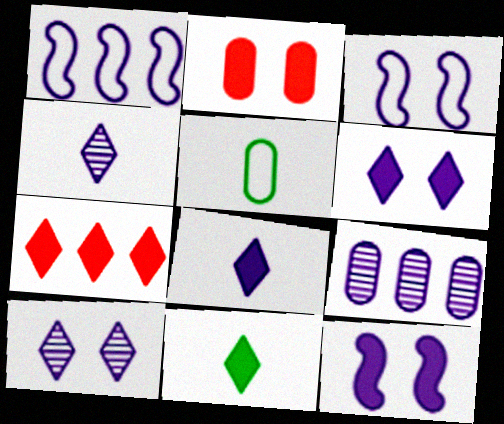[[2, 5, 9], 
[3, 8, 9], 
[6, 7, 11]]